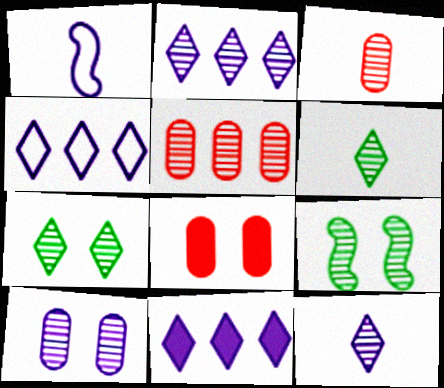[[1, 10, 11], 
[2, 3, 9], 
[2, 4, 11], 
[5, 9, 12]]